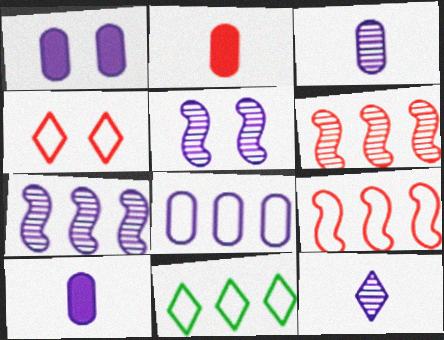[[1, 3, 8], 
[2, 4, 6], 
[2, 5, 11], 
[8, 9, 11]]